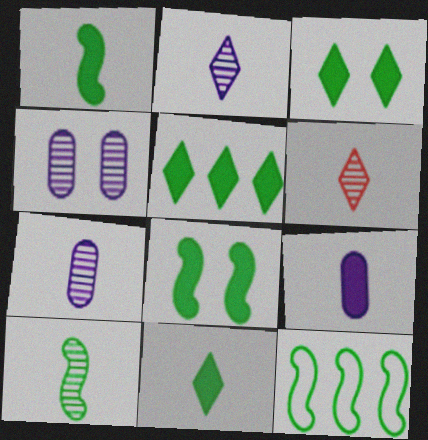[[3, 5, 11], 
[6, 7, 10], 
[8, 10, 12]]